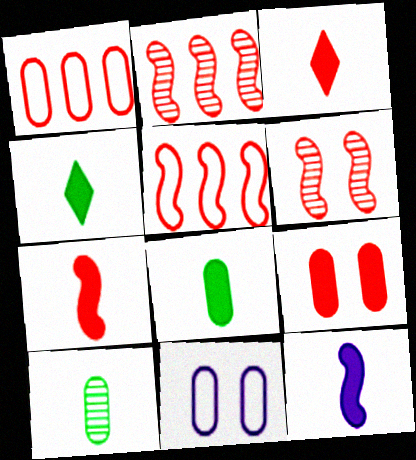[[1, 3, 6], 
[2, 4, 11], 
[3, 8, 12], 
[5, 6, 7]]